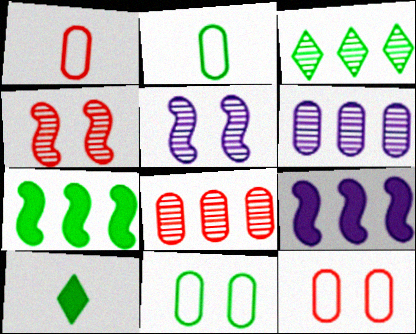[]